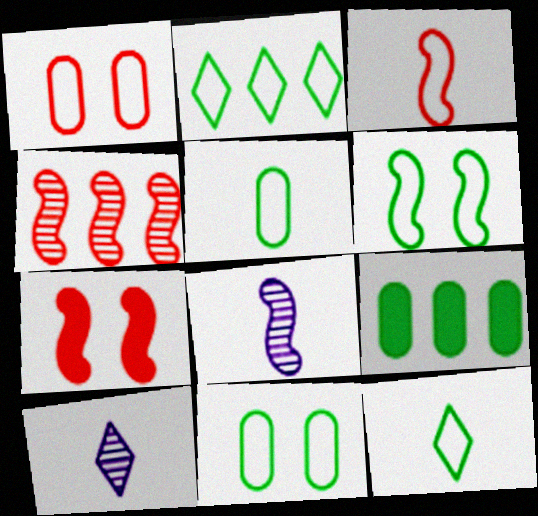[[2, 5, 6], 
[3, 4, 7]]